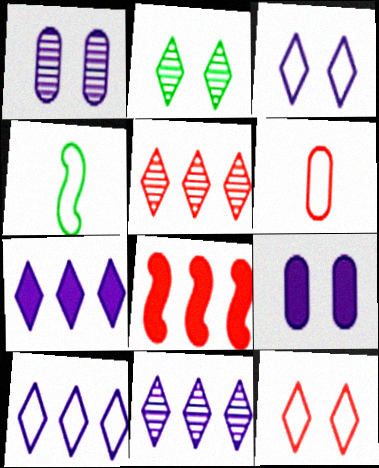[[4, 5, 9], 
[7, 10, 11]]